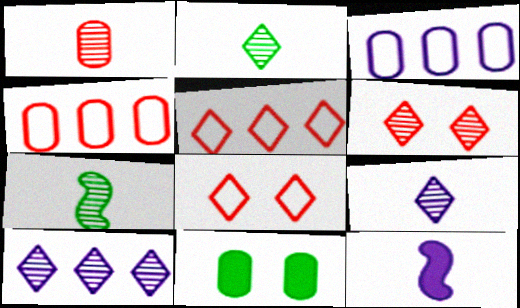[[1, 3, 11], 
[1, 7, 9], 
[2, 6, 10]]